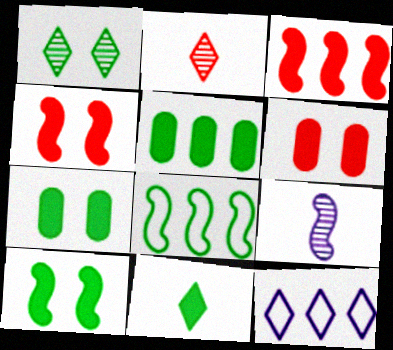[[4, 8, 9], 
[5, 10, 11]]